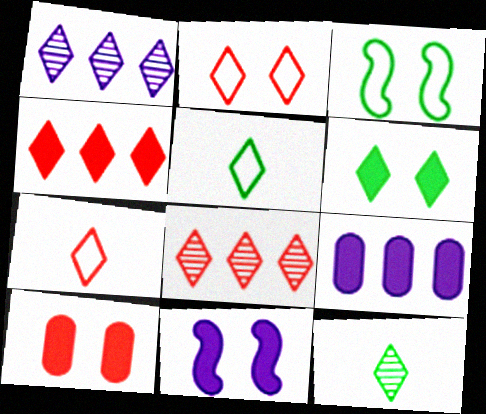[[1, 6, 7], 
[6, 10, 11]]